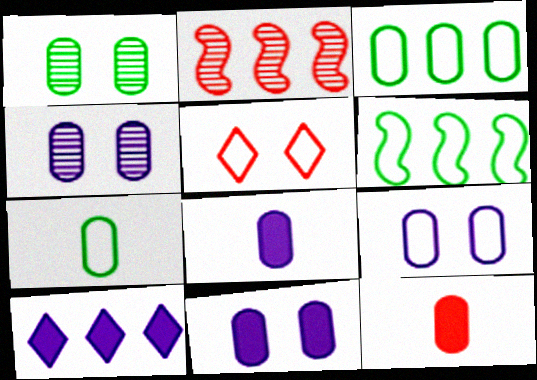[[2, 3, 10], 
[2, 5, 12], 
[3, 4, 12], 
[4, 9, 11]]